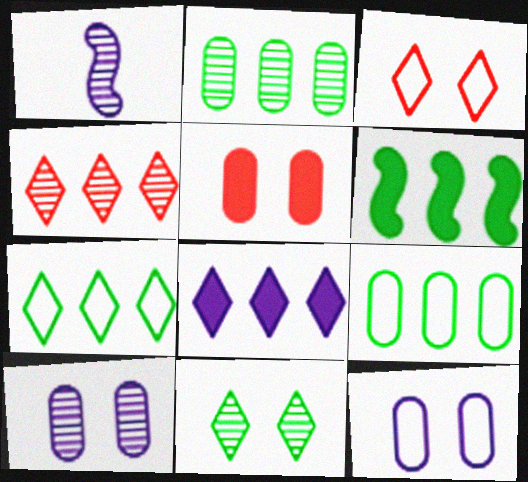[[1, 5, 7], 
[1, 8, 12], 
[2, 6, 7], 
[4, 7, 8]]